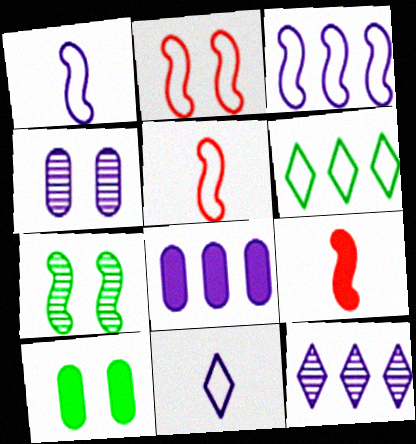[[3, 7, 9], 
[3, 8, 12], 
[4, 6, 9], 
[5, 10, 12]]